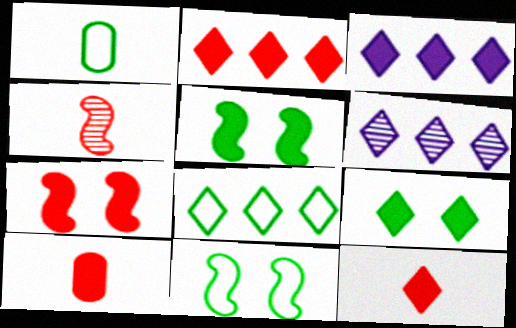[[1, 6, 7], 
[1, 8, 11], 
[2, 6, 8], 
[2, 7, 10], 
[3, 5, 10], 
[3, 9, 12], 
[6, 10, 11]]